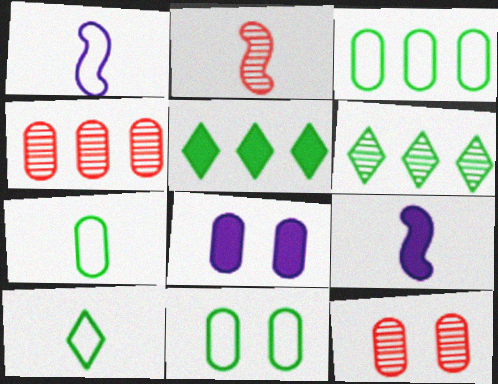[[1, 5, 12], 
[3, 7, 11], 
[4, 7, 8], 
[8, 11, 12]]